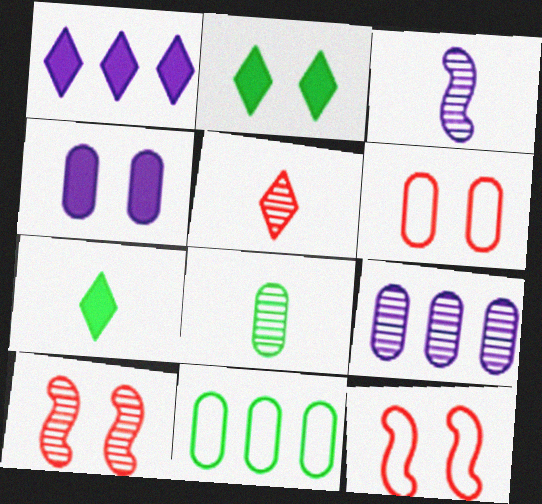[[1, 8, 12], 
[3, 5, 8], 
[7, 9, 12]]